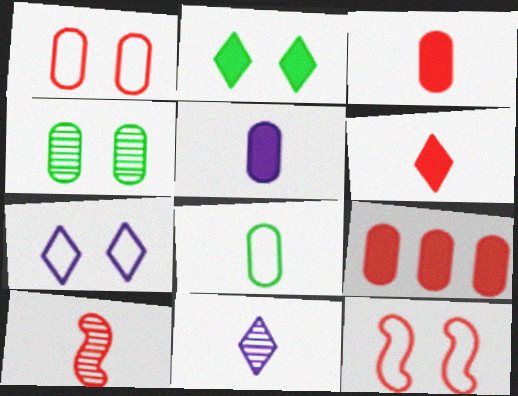[]